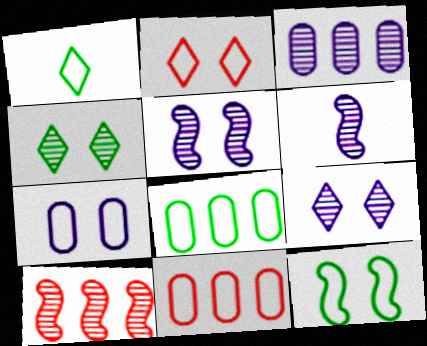[[1, 8, 12], 
[2, 7, 12], 
[3, 6, 9]]